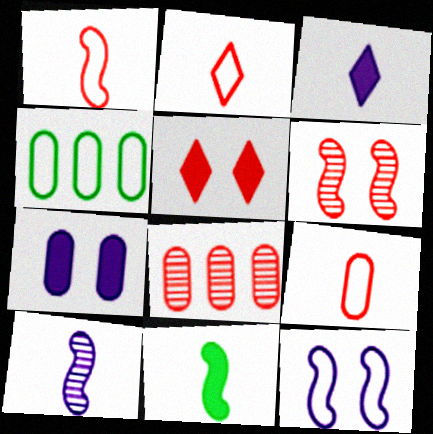[[1, 2, 9], 
[1, 5, 8], 
[1, 10, 11], 
[2, 4, 12], 
[3, 4, 6], 
[4, 5, 10]]